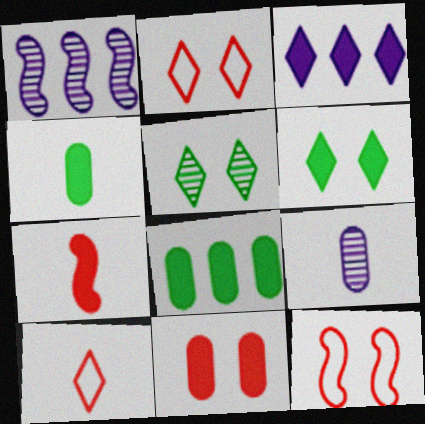[[1, 2, 4], 
[3, 5, 10]]